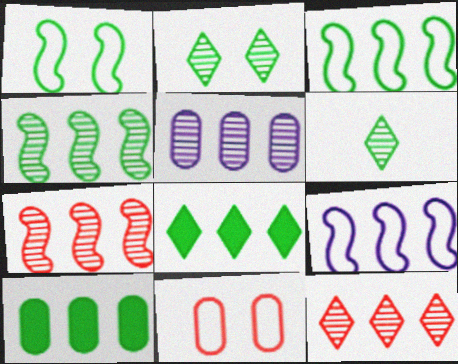[[1, 6, 10], 
[4, 5, 12], 
[9, 10, 12]]